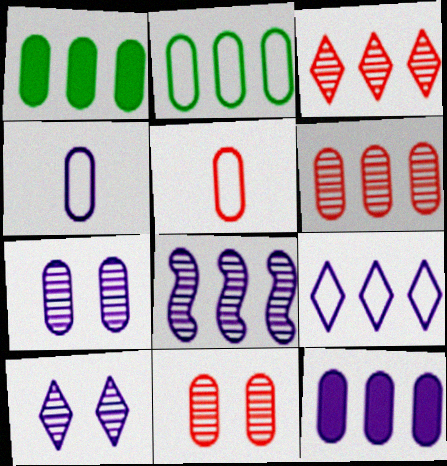[[1, 4, 11], 
[1, 5, 7], 
[2, 6, 12], 
[4, 7, 12], 
[8, 9, 12]]